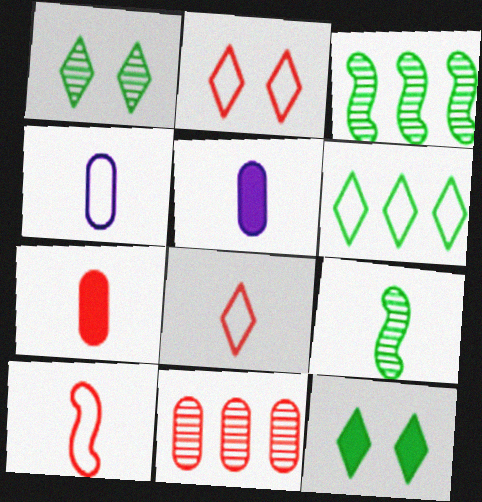[[2, 3, 5], 
[5, 8, 9]]